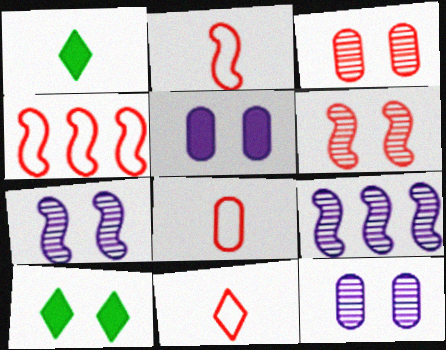[[1, 4, 12], 
[2, 8, 11], 
[8, 9, 10]]